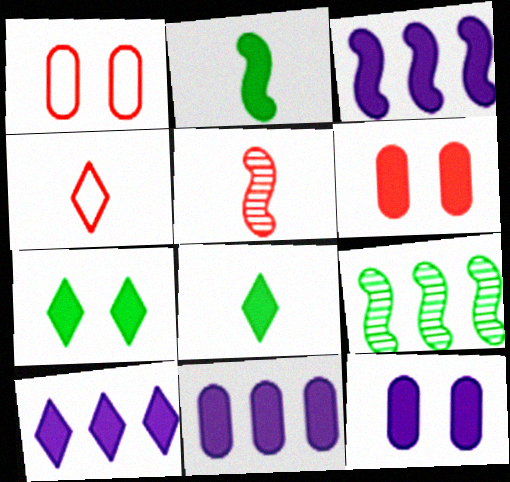[[2, 6, 10], 
[3, 6, 8], 
[3, 10, 11], 
[4, 9, 12]]